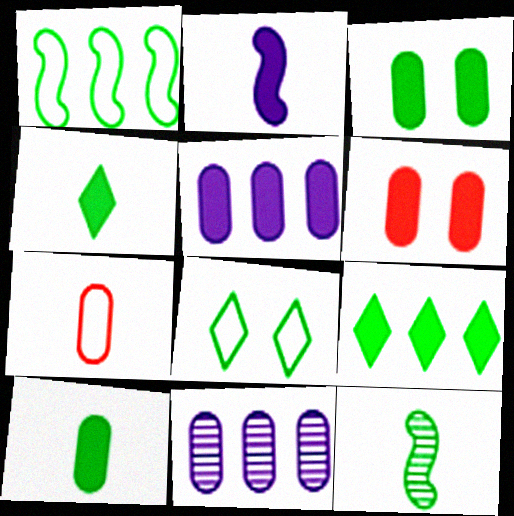[[2, 6, 9], 
[3, 7, 11], 
[5, 6, 10]]